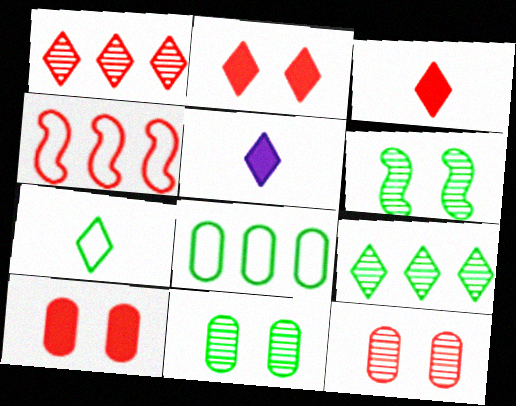[[3, 4, 12], 
[4, 5, 11]]